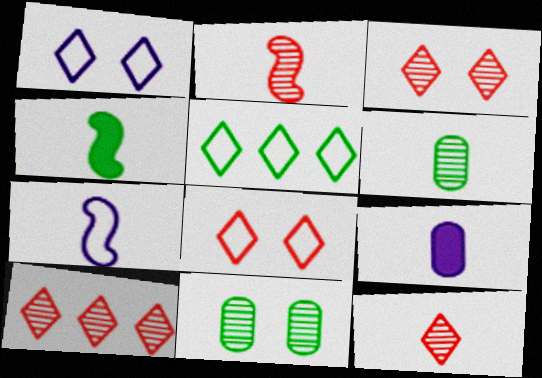[[2, 4, 7], 
[3, 10, 12], 
[4, 5, 11]]